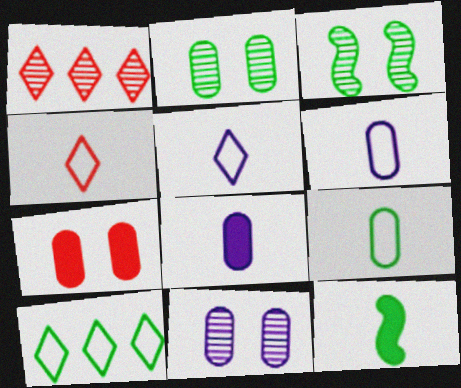[[2, 10, 12]]